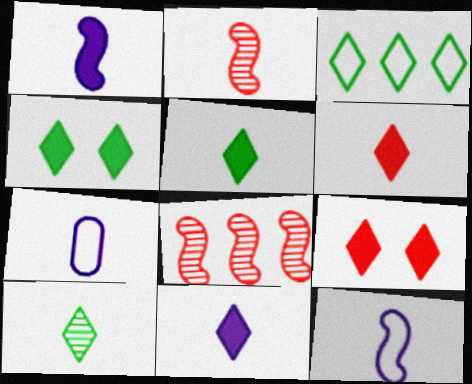[[2, 5, 7], 
[3, 4, 10], 
[4, 7, 8], 
[5, 6, 11]]